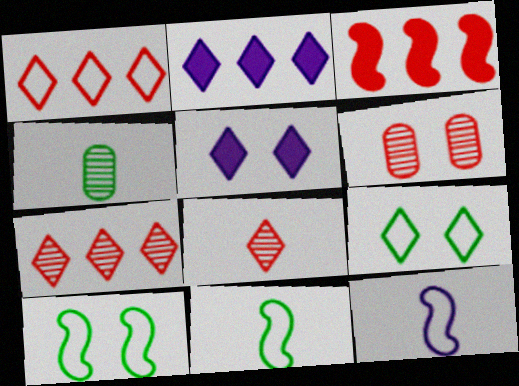[[2, 6, 11], 
[2, 8, 9], 
[5, 6, 10]]